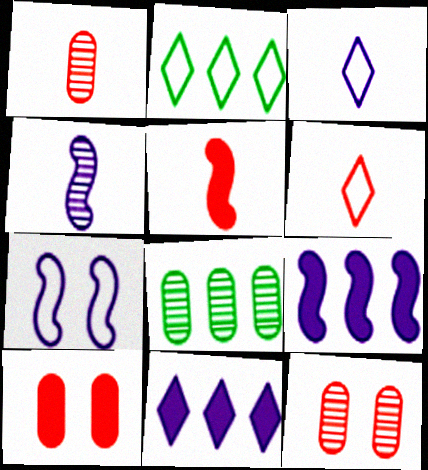[[1, 5, 6], 
[2, 4, 10], 
[4, 7, 9]]